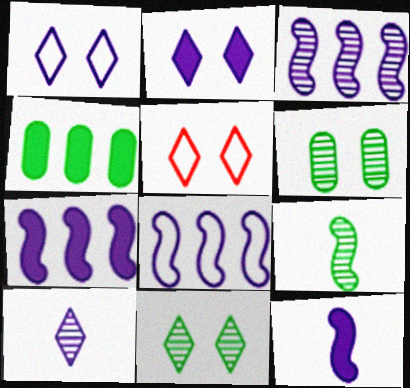[[2, 5, 11], 
[3, 7, 8]]